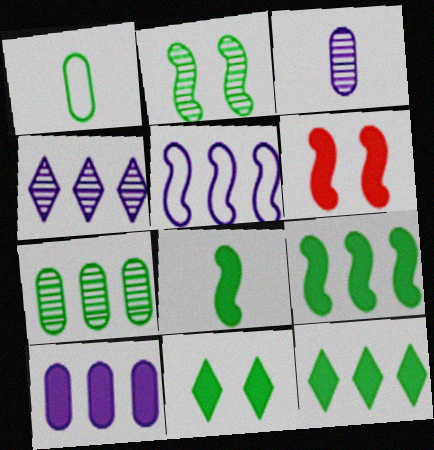[[1, 2, 12], 
[1, 4, 6], 
[4, 5, 10]]